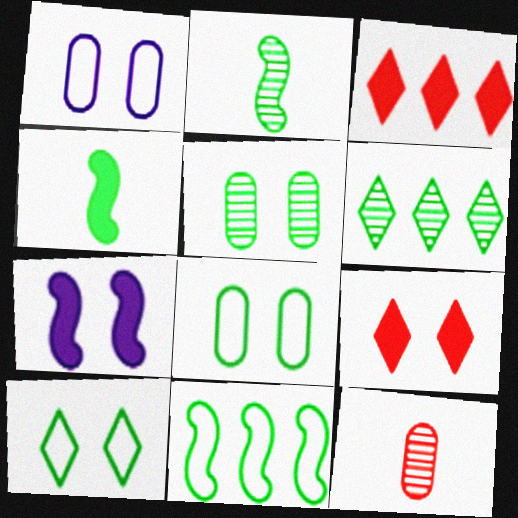[[1, 2, 3], 
[2, 5, 6], 
[4, 6, 8]]